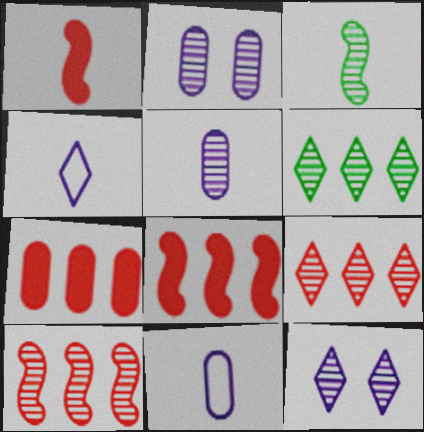[[2, 3, 9]]